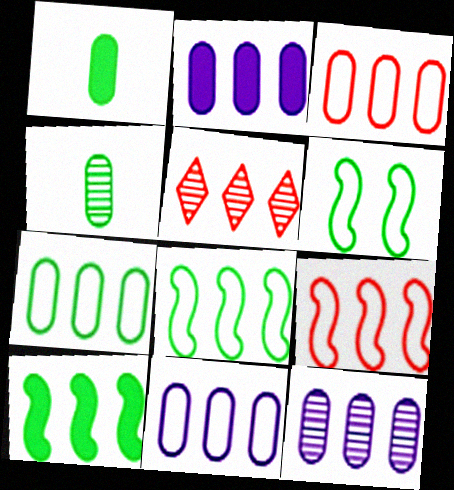[[2, 5, 8], 
[2, 11, 12], 
[3, 7, 11], 
[5, 10, 11]]